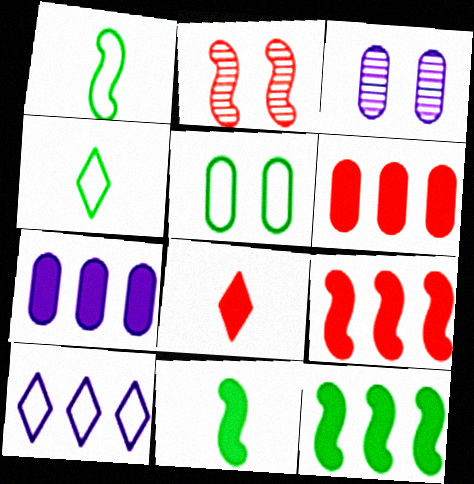[[2, 4, 7], 
[3, 4, 9]]